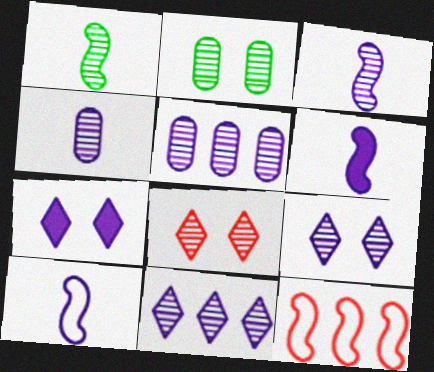[[1, 5, 8], 
[3, 5, 9], 
[3, 6, 10], 
[5, 7, 10]]